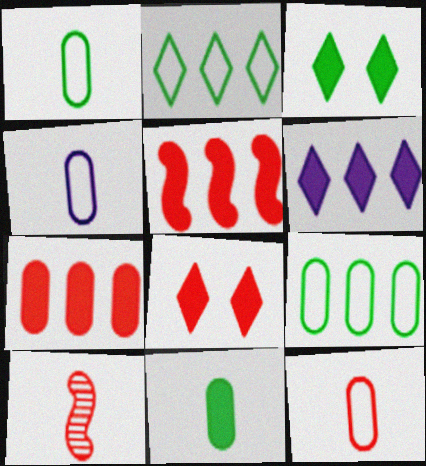[[1, 4, 12]]